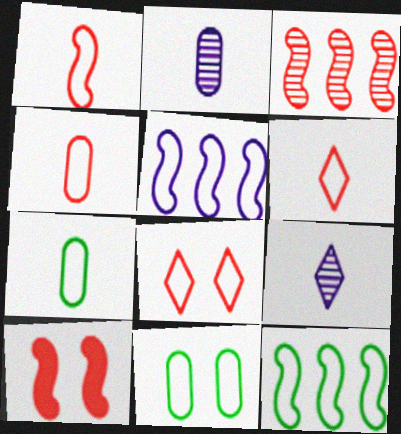[[1, 3, 10], 
[1, 4, 6], 
[5, 6, 11], 
[5, 7, 8]]